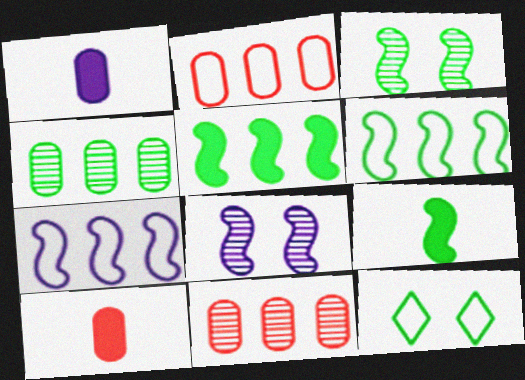[[3, 6, 9], 
[4, 9, 12]]